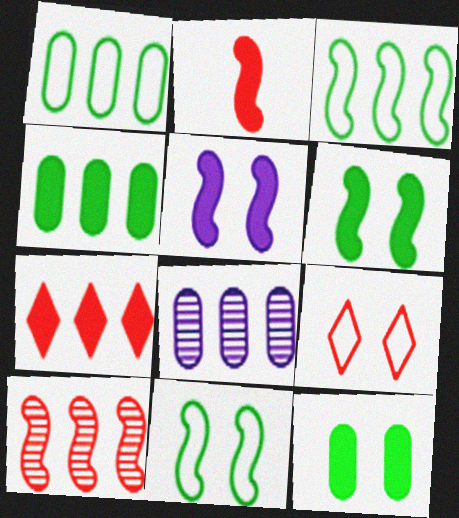[[3, 7, 8]]